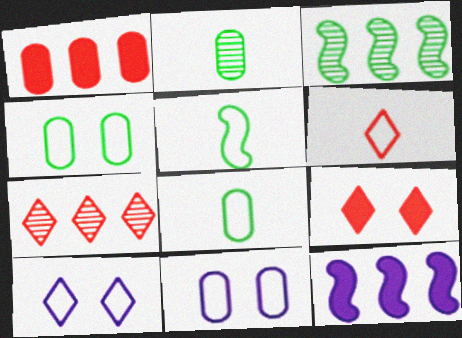[[1, 2, 11], 
[6, 7, 9]]